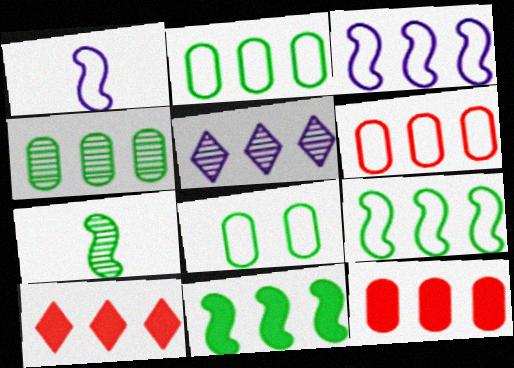[[3, 4, 10], 
[5, 6, 11], 
[5, 9, 12]]